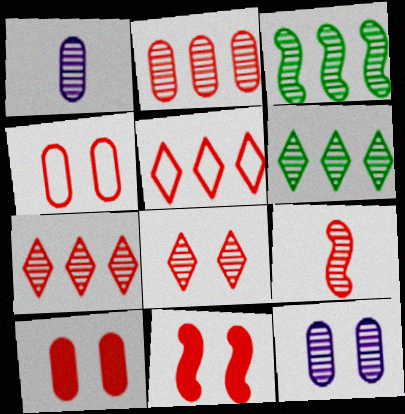[[1, 3, 8], 
[2, 8, 9], 
[4, 8, 11], 
[5, 9, 10], 
[6, 9, 12]]